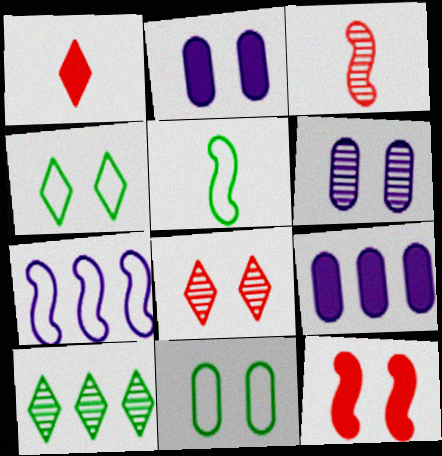[[3, 4, 9], 
[3, 6, 10], 
[4, 6, 12], 
[5, 8, 9]]